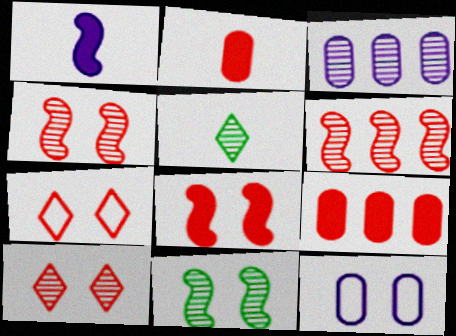[[2, 6, 7], 
[3, 4, 5]]